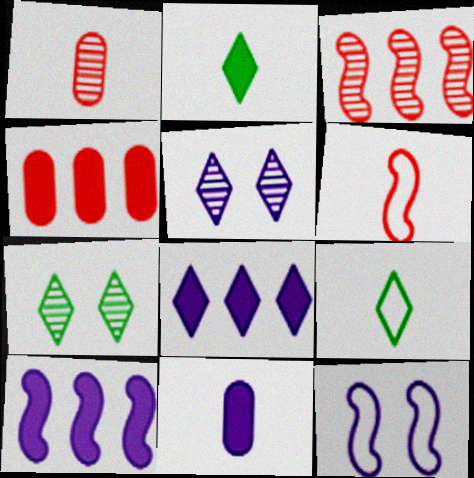[]